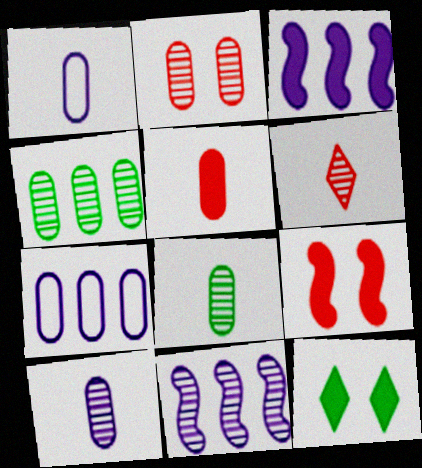[[1, 5, 8], 
[2, 4, 10], 
[3, 5, 12]]